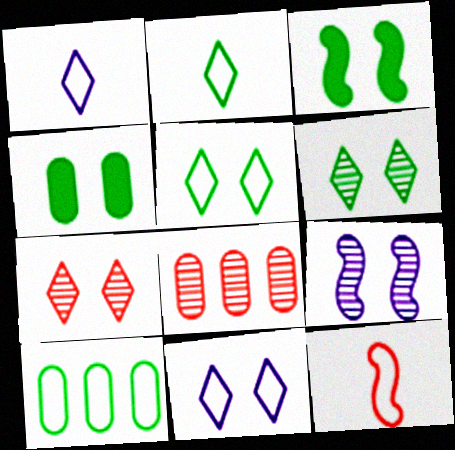[[1, 3, 8], 
[10, 11, 12]]